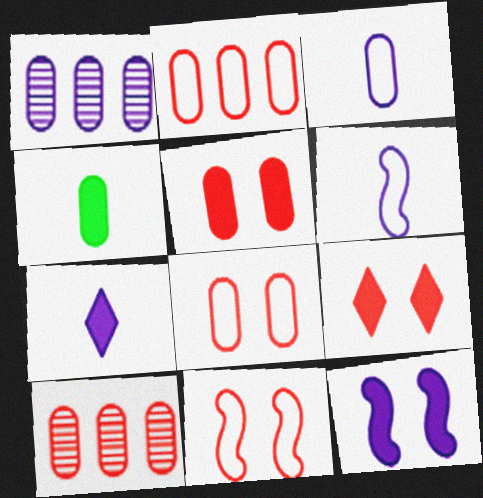[[1, 4, 8]]